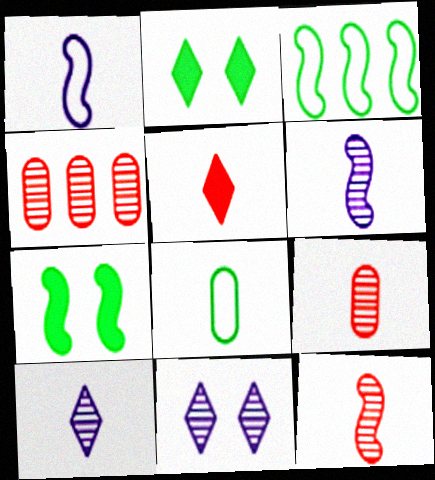[[1, 2, 4], 
[5, 6, 8]]